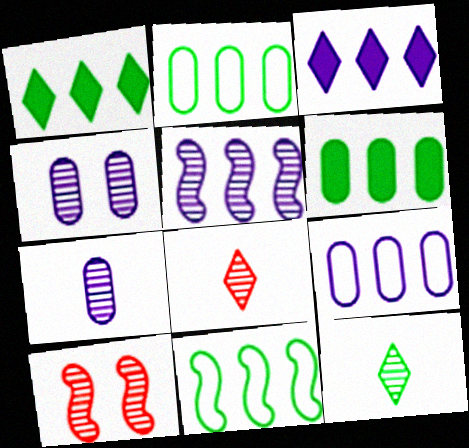[[3, 5, 9]]